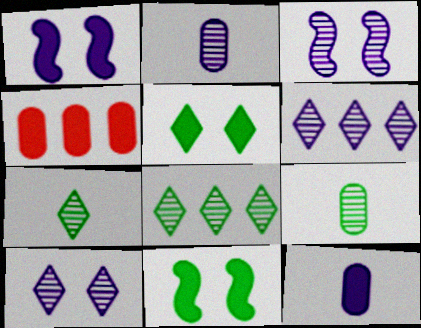[[2, 3, 6]]